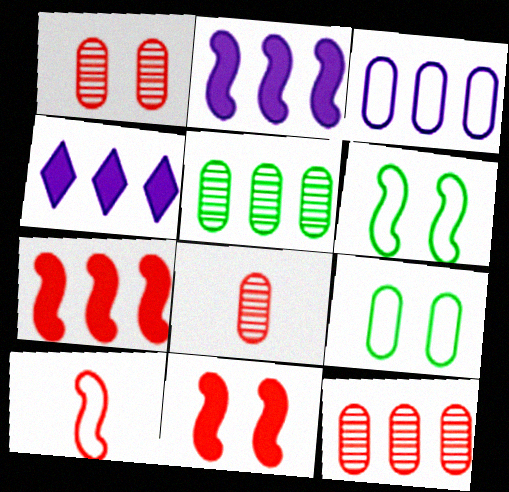[[1, 8, 12], 
[4, 6, 8]]